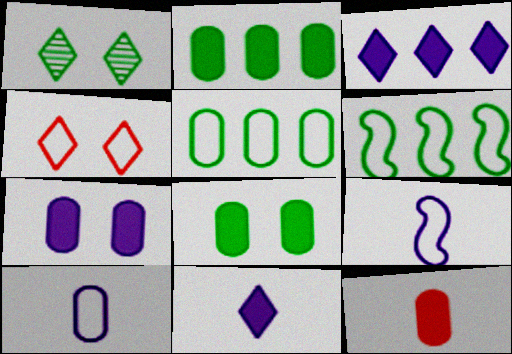[[2, 7, 12], 
[4, 5, 9], 
[4, 6, 10]]